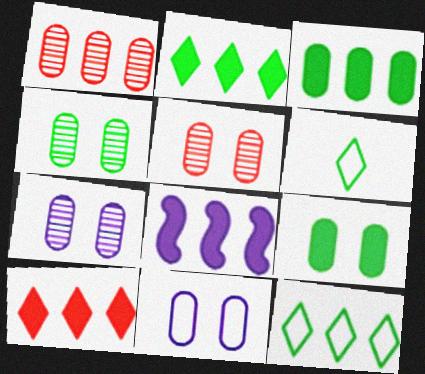[[1, 8, 12], 
[3, 8, 10], 
[4, 5, 7], 
[5, 6, 8], 
[5, 9, 11]]